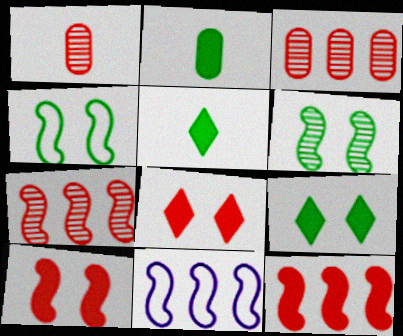[[1, 9, 11]]